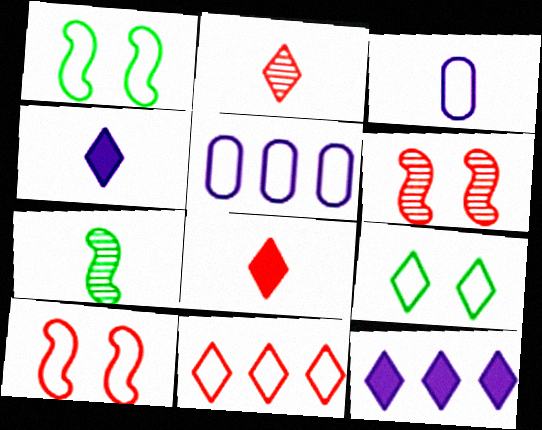[[1, 3, 11], 
[2, 9, 12], 
[3, 7, 8]]